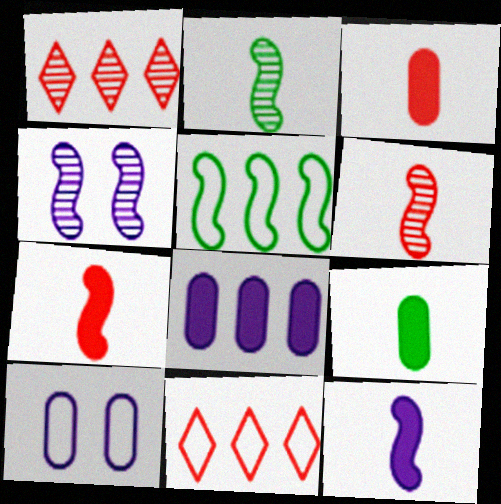[[1, 5, 8], 
[4, 5, 7], 
[4, 9, 11]]